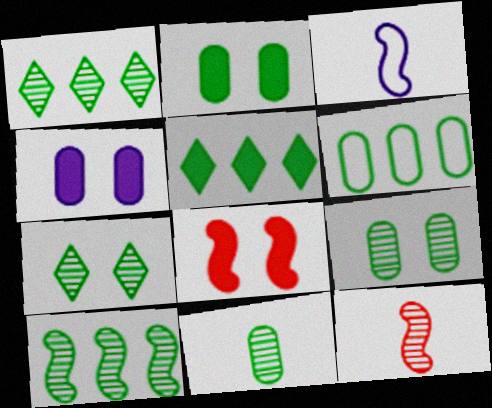[[2, 6, 11], 
[3, 8, 10], 
[5, 6, 10], 
[7, 10, 11]]